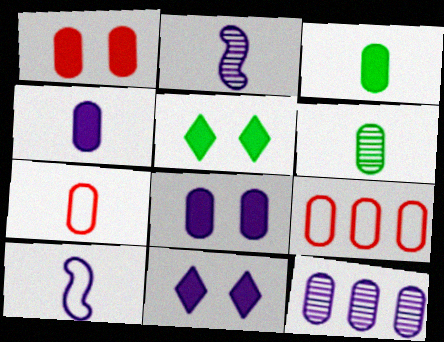[[2, 5, 9], 
[4, 6, 7], 
[6, 8, 9], 
[10, 11, 12]]